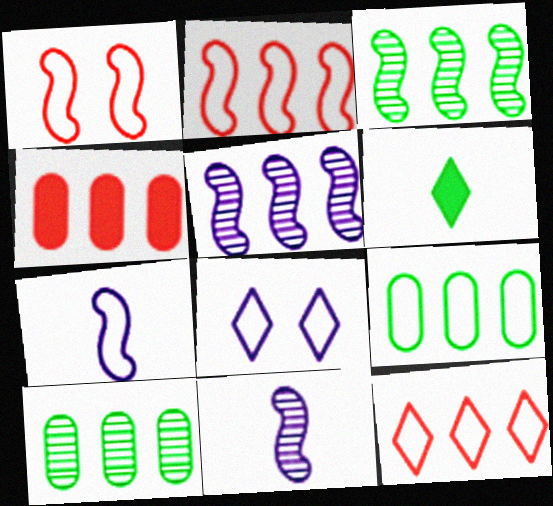[]